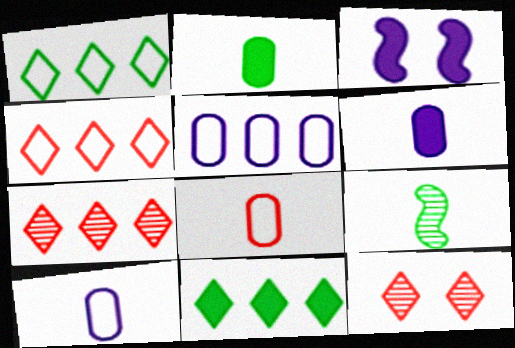[]